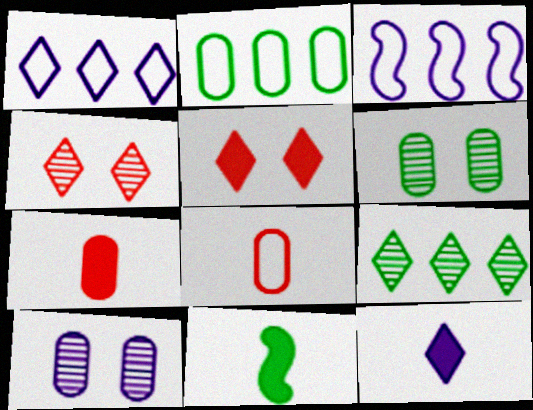[[2, 7, 10], 
[3, 10, 12], 
[7, 11, 12]]